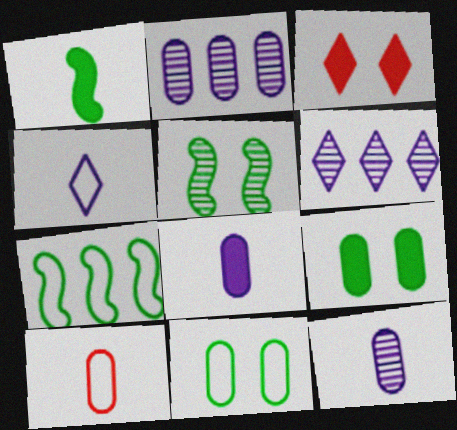[[1, 5, 7], 
[2, 9, 10], 
[3, 7, 12]]